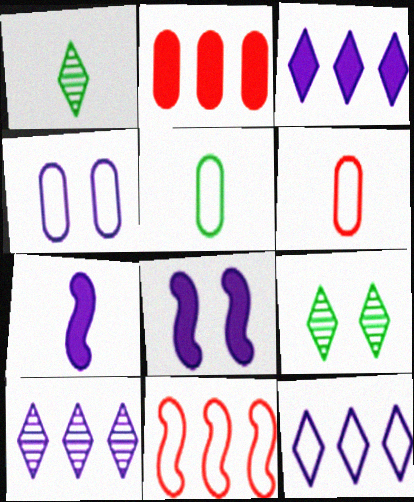[[1, 6, 7], 
[3, 10, 12], 
[4, 7, 10]]